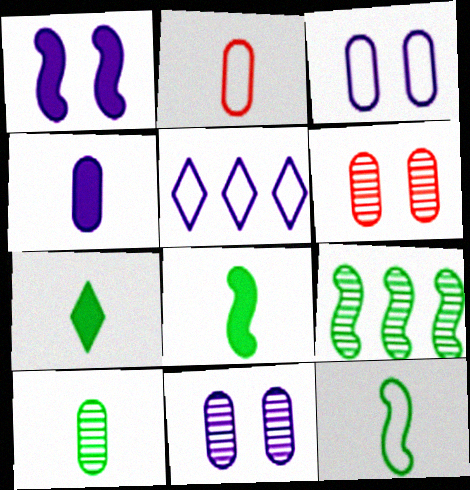[[2, 4, 10], 
[5, 6, 8], 
[7, 10, 12]]